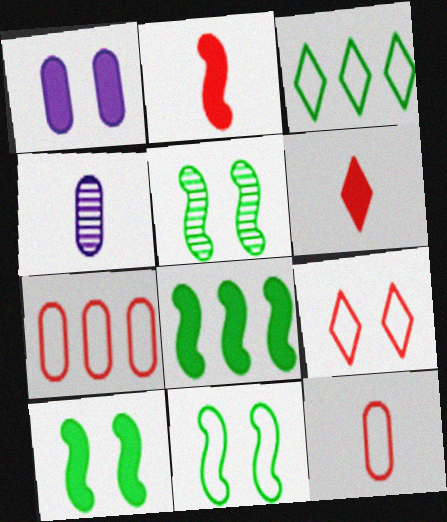[[1, 5, 9], 
[1, 6, 8], 
[4, 8, 9], 
[5, 10, 11]]